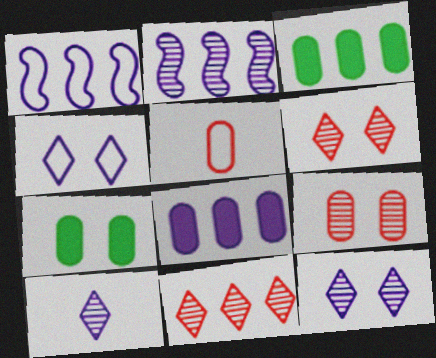[[1, 3, 11]]